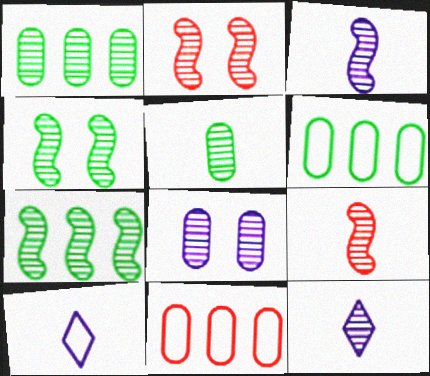[[1, 2, 12], 
[2, 3, 7], 
[5, 9, 12]]